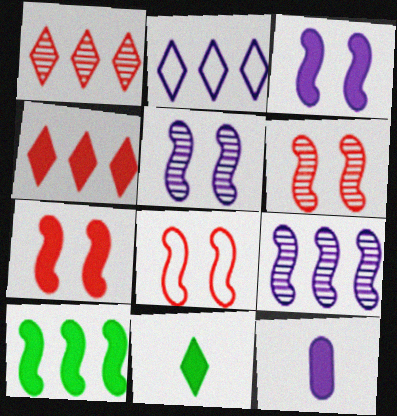[[2, 5, 12], 
[6, 7, 8]]